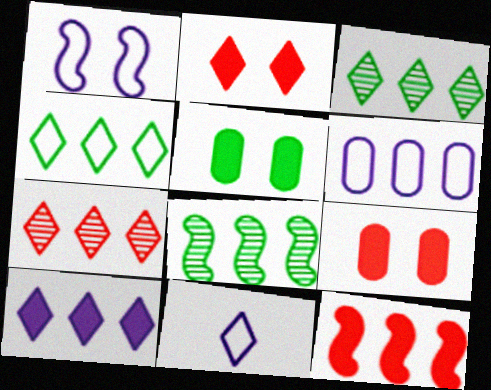[[1, 6, 11], 
[2, 3, 11], 
[3, 6, 12], 
[4, 7, 10], 
[8, 9, 11]]